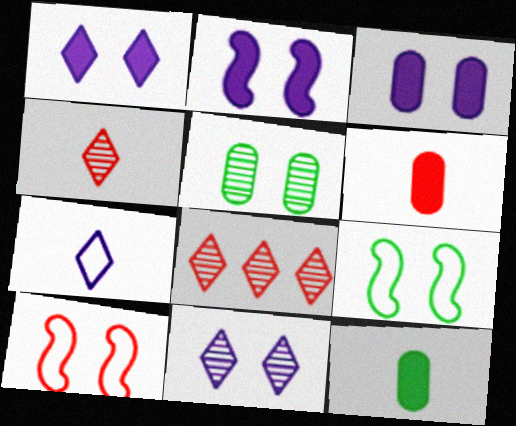[[1, 2, 3], 
[1, 5, 10], 
[6, 8, 10]]